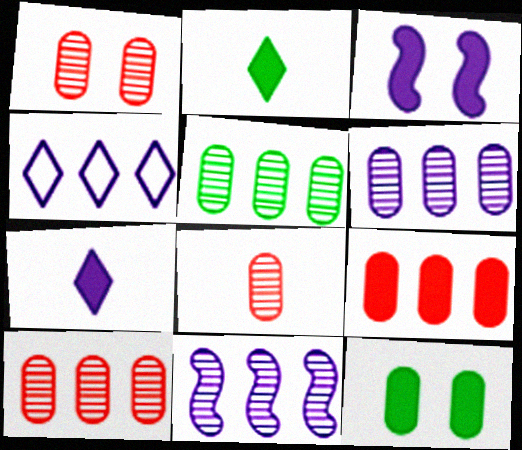[[1, 8, 10], 
[2, 3, 9], 
[5, 6, 10]]